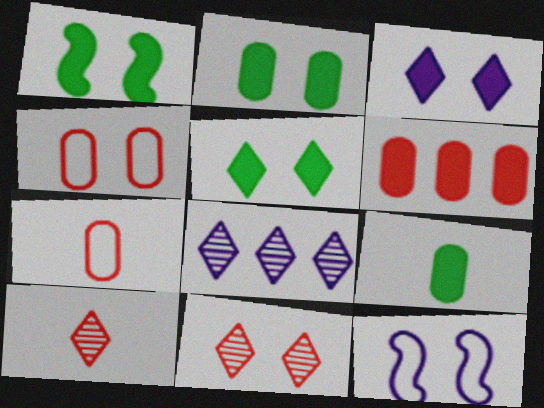[[1, 2, 5], 
[1, 7, 8], 
[2, 11, 12]]